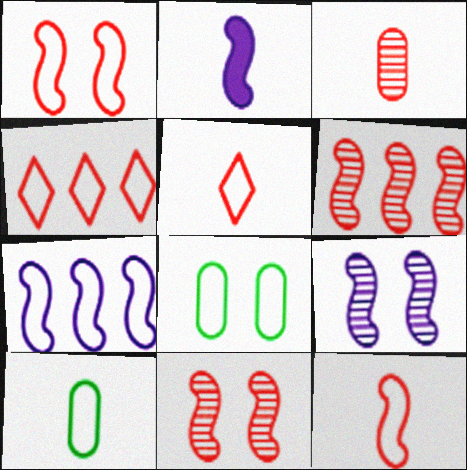[[2, 7, 9], 
[5, 7, 8]]